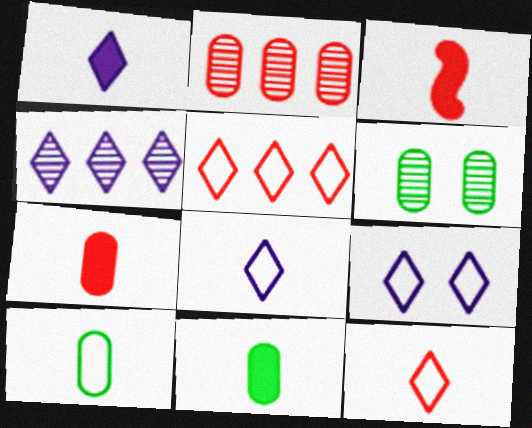[[1, 3, 11], 
[1, 4, 9]]